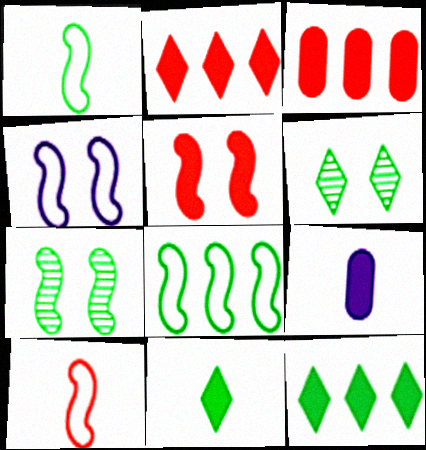[[4, 5, 7], 
[4, 8, 10], 
[5, 9, 12]]